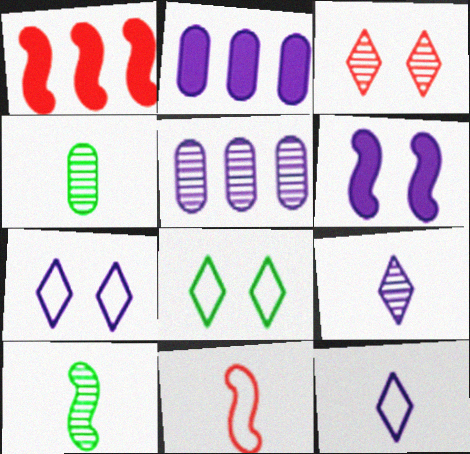[[1, 4, 7], 
[3, 5, 10], 
[5, 6, 12]]